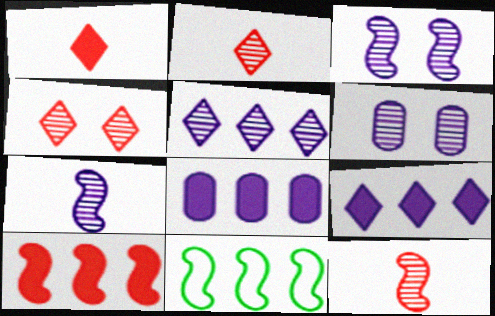[[1, 6, 11], 
[5, 6, 7]]